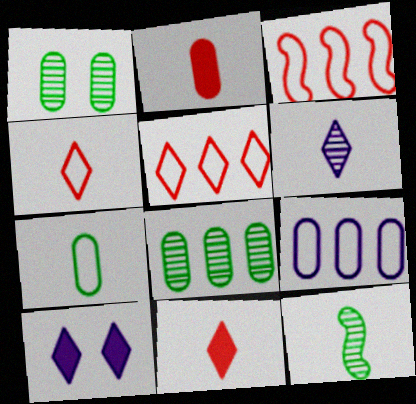[[1, 2, 9]]